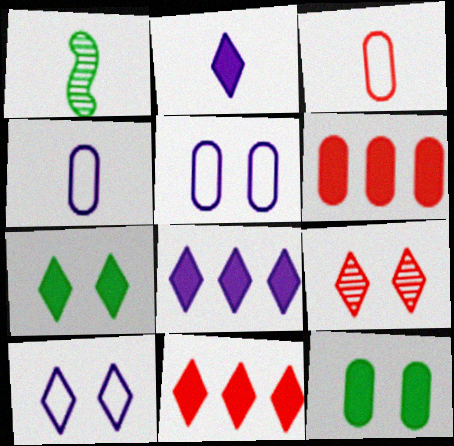[[1, 2, 3], 
[1, 5, 11], 
[1, 6, 10], 
[2, 7, 11], 
[7, 9, 10]]